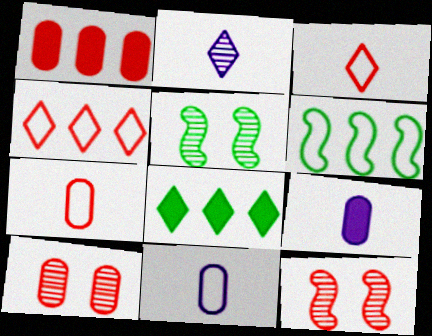[[1, 3, 12], 
[1, 7, 10], 
[4, 5, 9], 
[8, 11, 12]]